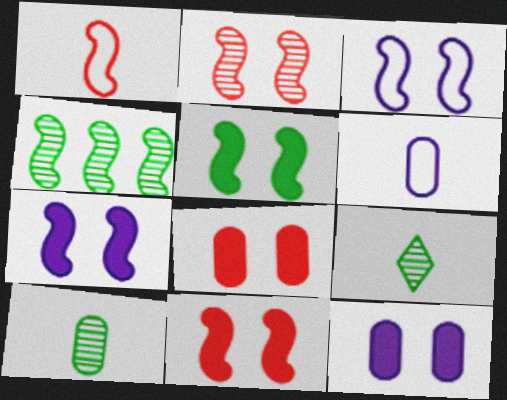[[1, 4, 7], 
[2, 3, 5], 
[5, 7, 11]]